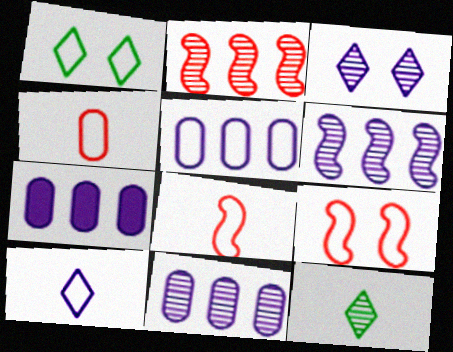[[1, 5, 8], 
[5, 7, 11], 
[7, 9, 12]]